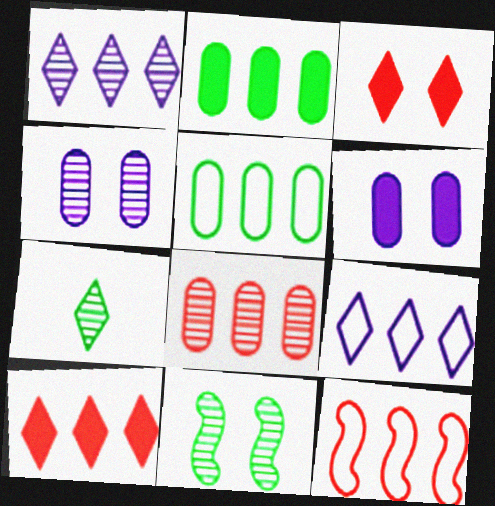[[1, 2, 12], 
[3, 7, 9], 
[5, 9, 12], 
[6, 7, 12], 
[8, 10, 12]]